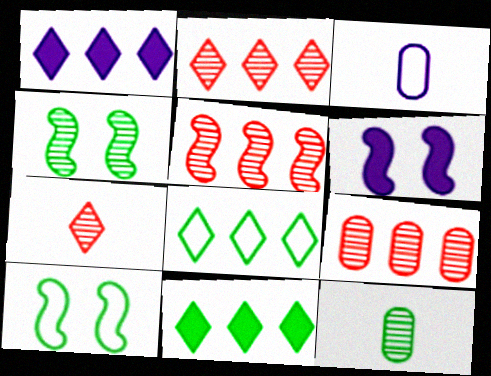[[1, 2, 8], 
[2, 5, 9], 
[10, 11, 12]]